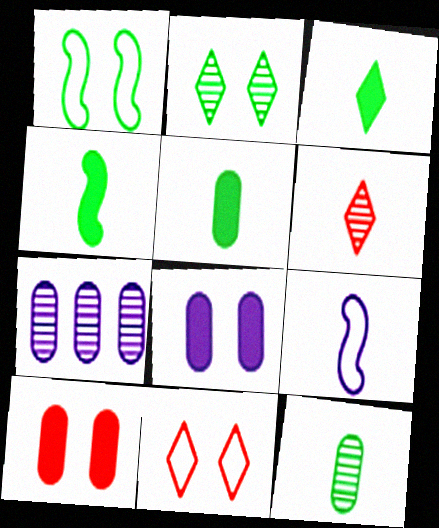[[3, 4, 5], 
[4, 7, 11], 
[5, 6, 9]]